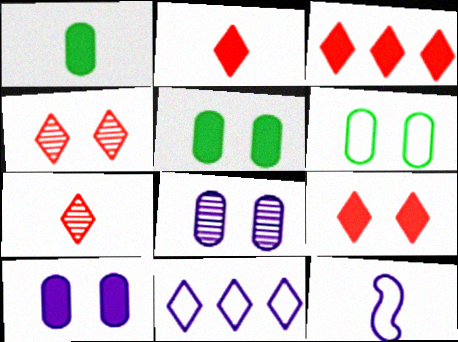[[1, 7, 12], 
[2, 3, 9]]